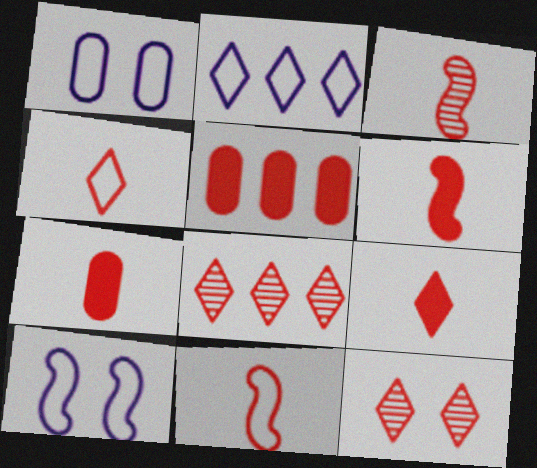[[3, 4, 7], 
[3, 6, 11], 
[5, 11, 12], 
[6, 7, 9]]